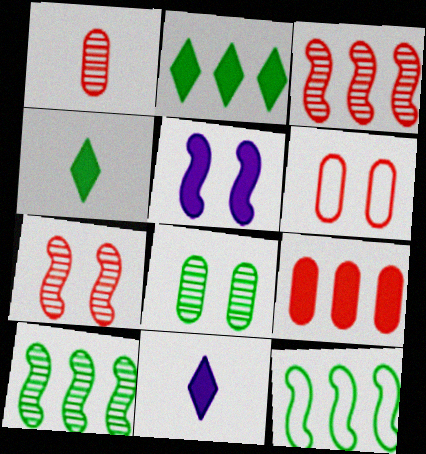[[1, 6, 9], 
[4, 5, 9], 
[4, 8, 12], 
[6, 10, 11]]